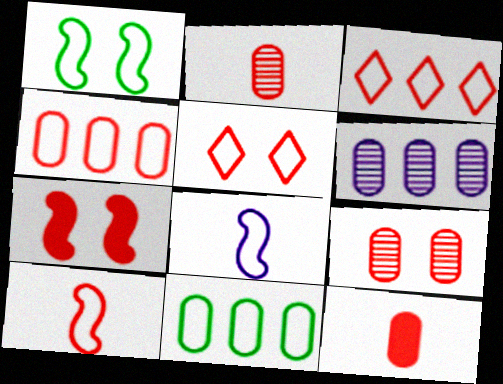[[2, 3, 7], 
[4, 5, 10], 
[4, 9, 12], 
[5, 7, 9], 
[5, 8, 11]]